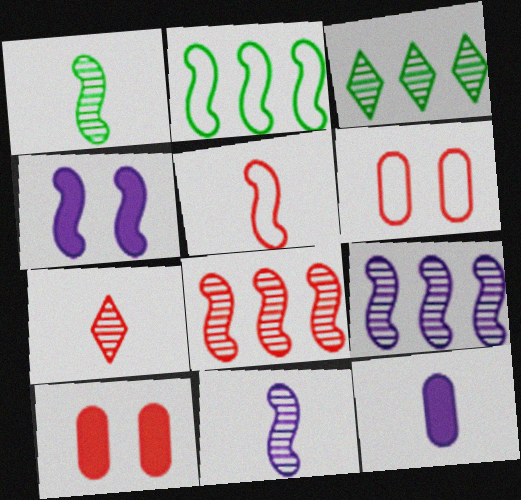[]